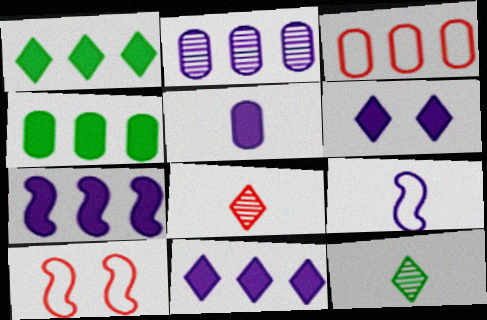[[2, 3, 4], 
[2, 6, 9], 
[5, 6, 7]]